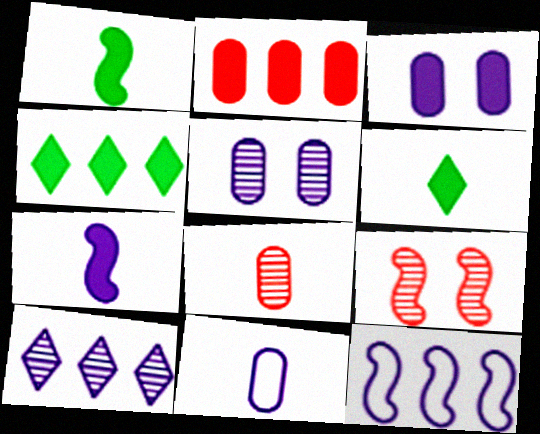[[1, 9, 12], 
[4, 9, 11]]